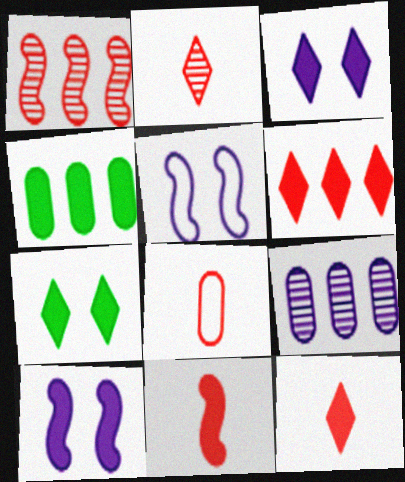[[2, 4, 5], 
[2, 8, 11], 
[3, 4, 11], 
[4, 10, 12]]